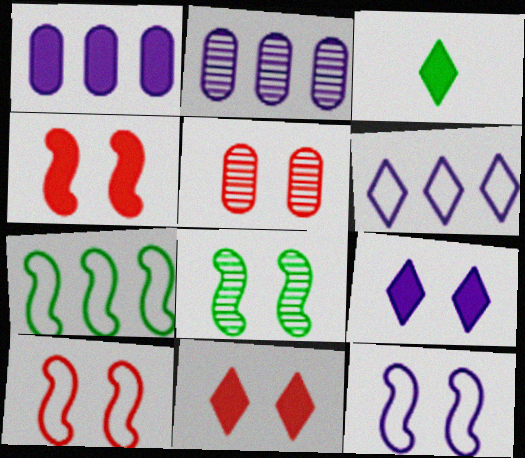[[1, 3, 4], 
[2, 3, 10], 
[4, 8, 12], 
[5, 10, 11]]